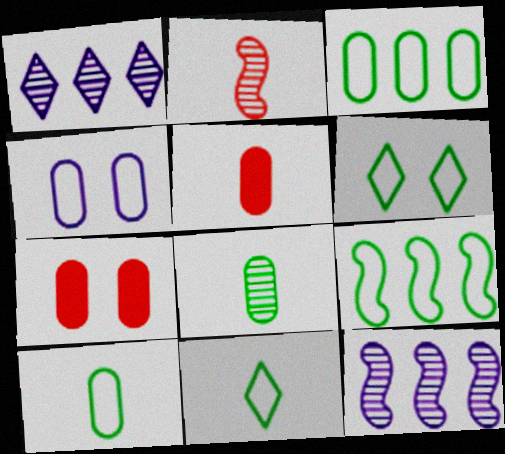[[5, 6, 12], 
[6, 9, 10], 
[7, 11, 12]]